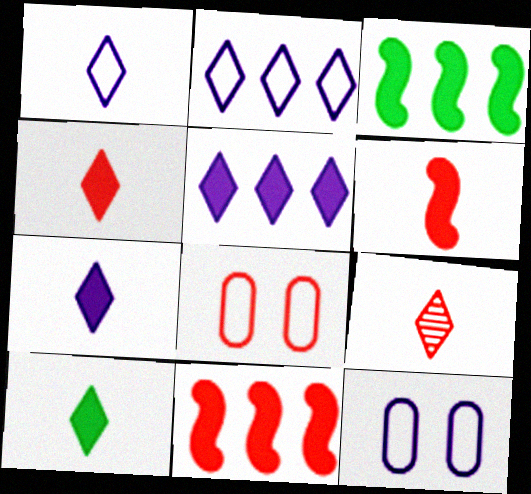[[1, 9, 10], 
[3, 9, 12], 
[4, 7, 10], 
[8, 9, 11]]